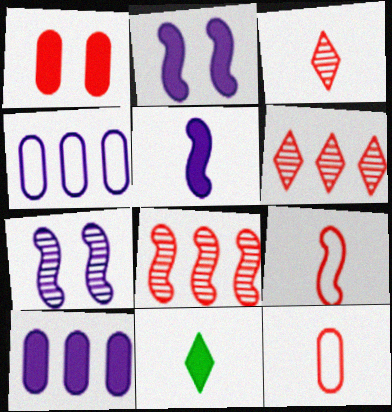[[1, 6, 9]]